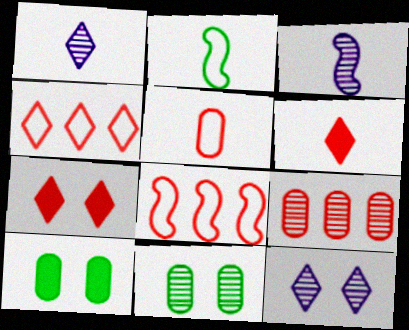[[1, 8, 10], 
[3, 4, 10]]